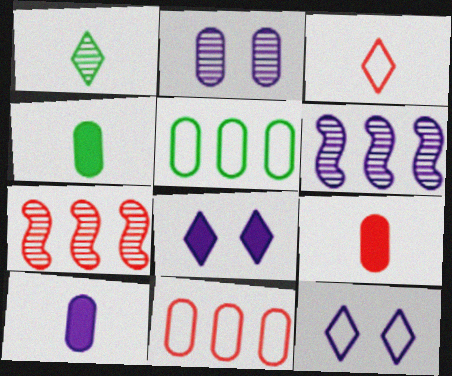[[1, 2, 7], 
[2, 4, 11], 
[2, 5, 9], 
[4, 7, 12], 
[4, 9, 10], 
[6, 10, 12]]